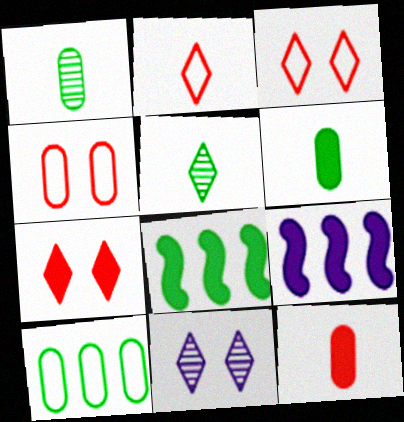[[1, 3, 9], 
[4, 5, 9], 
[6, 7, 9]]